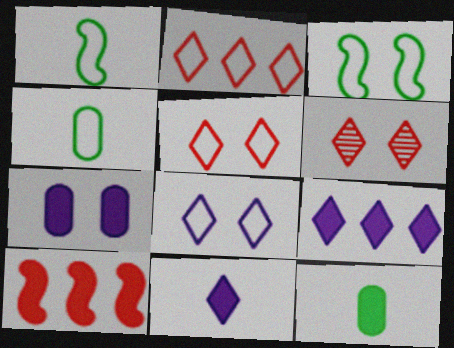[[3, 6, 7]]